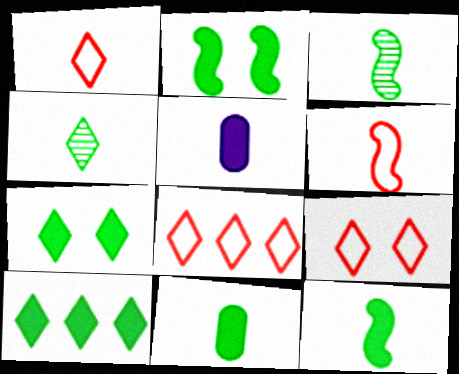[[1, 3, 5], 
[1, 8, 9], 
[2, 10, 11], 
[4, 5, 6]]